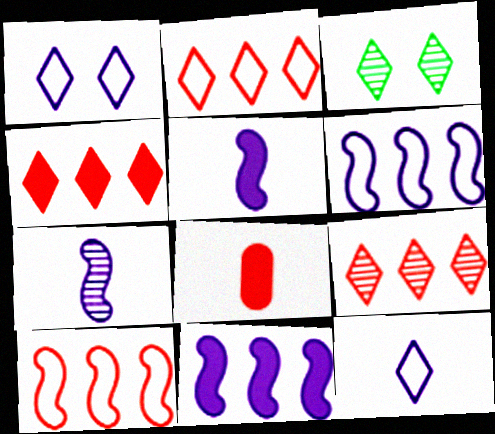[[2, 4, 9], 
[3, 4, 12], 
[3, 6, 8]]